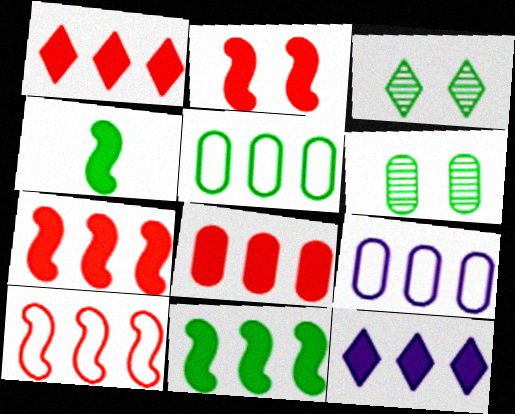[[1, 7, 8], 
[3, 4, 5], 
[8, 11, 12]]